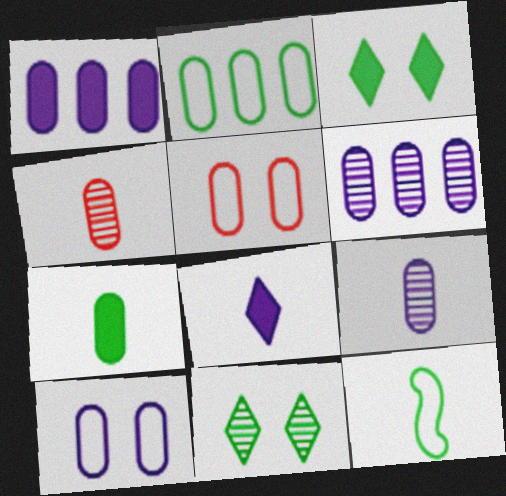[[1, 9, 10], 
[4, 8, 12], 
[5, 6, 7]]